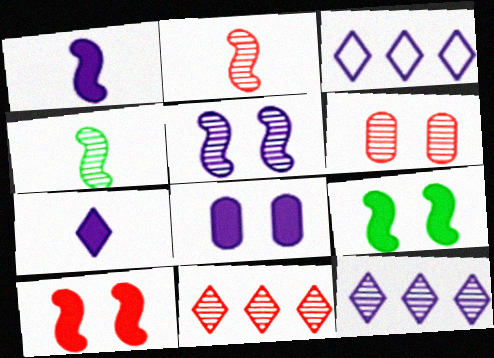[[2, 6, 11], 
[4, 6, 12]]